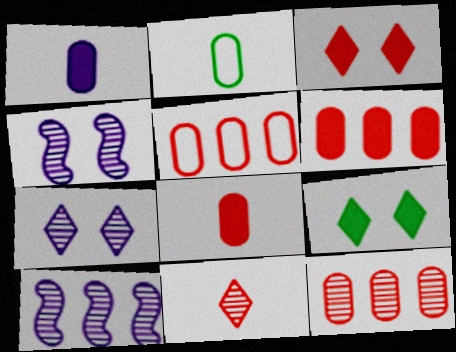[[2, 3, 10], 
[5, 6, 12]]